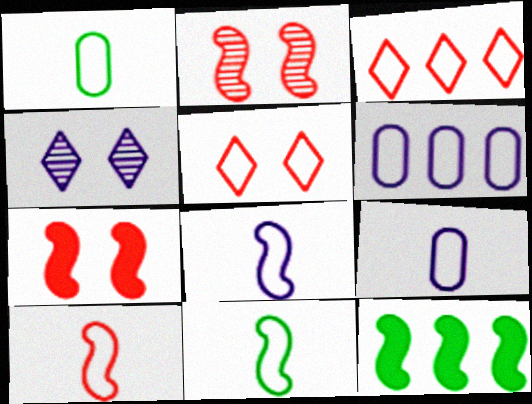[[2, 8, 12], 
[5, 6, 11], 
[8, 10, 11]]